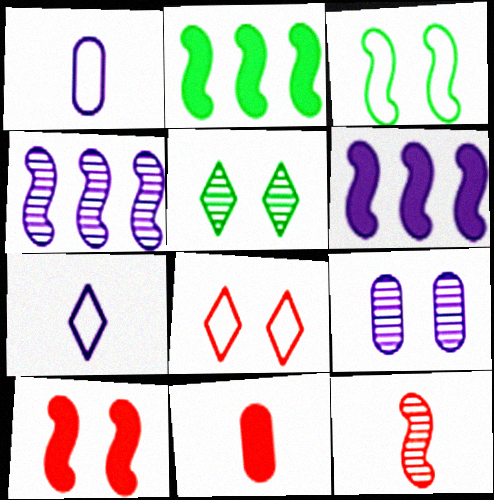[[3, 6, 12], 
[6, 7, 9]]